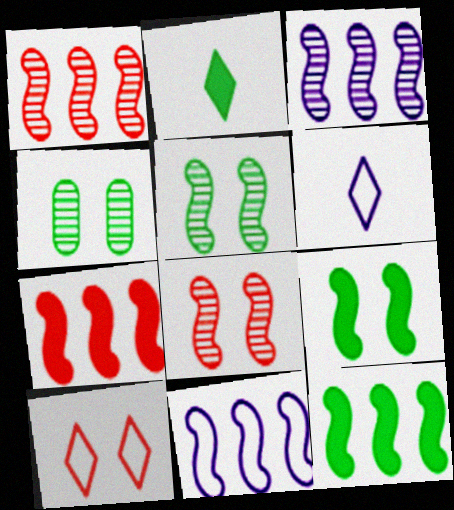[[1, 11, 12], 
[4, 6, 7]]